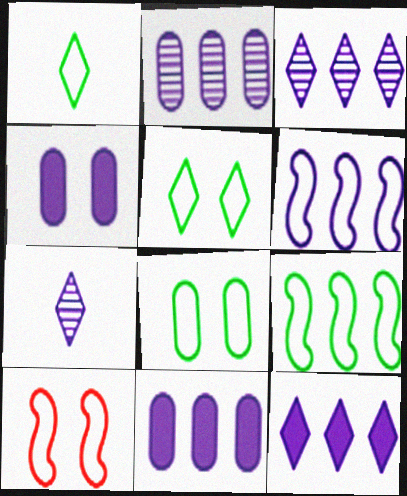[[1, 8, 9], 
[2, 6, 12], 
[3, 6, 11], 
[4, 6, 7]]